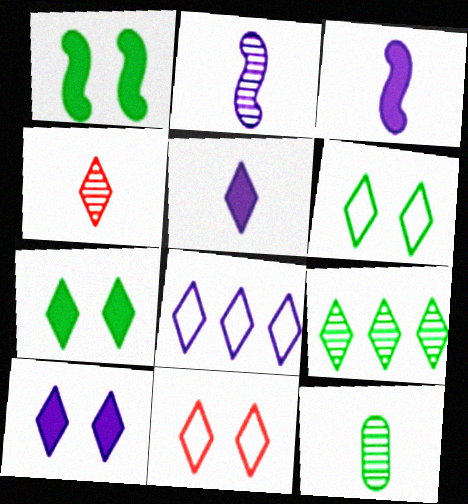[[2, 4, 12], 
[4, 7, 8], 
[5, 9, 11]]